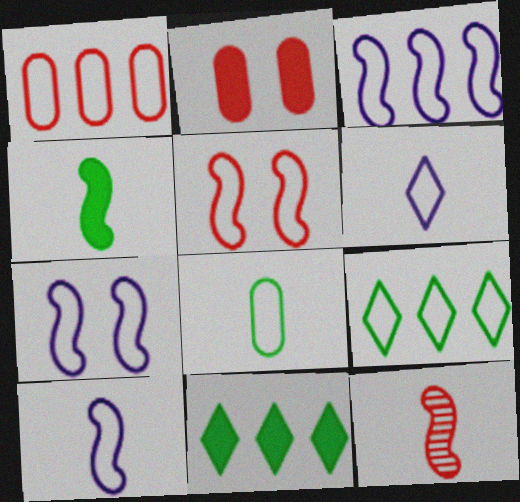[[1, 3, 9], 
[3, 7, 10], 
[4, 10, 12]]